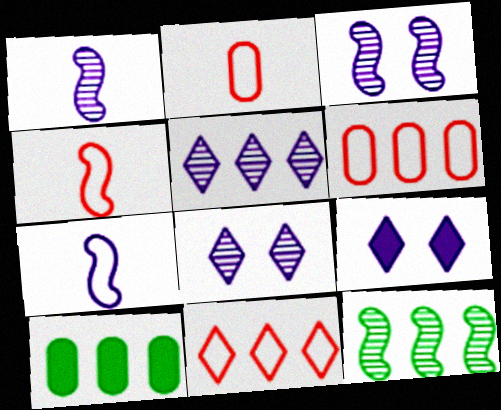[[2, 9, 12], 
[4, 8, 10]]